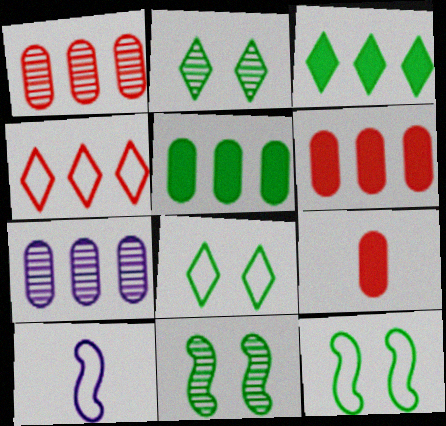[[2, 6, 10]]